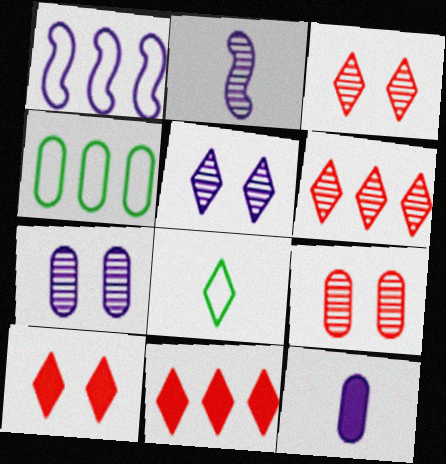[[1, 5, 12], 
[2, 4, 10], 
[4, 9, 12], 
[5, 8, 11]]